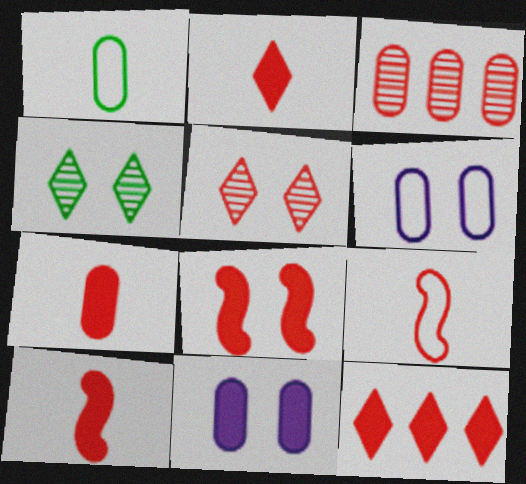[[1, 3, 11], 
[2, 7, 10], 
[4, 6, 8], 
[7, 8, 12]]